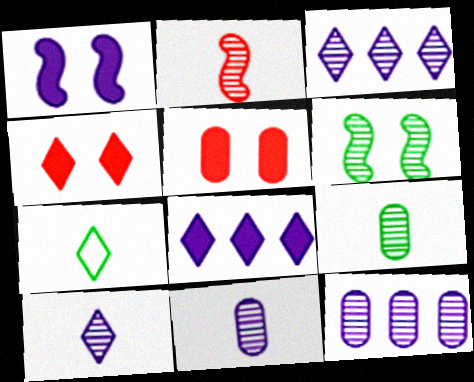[[2, 9, 10], 
[3, 4, 7]]